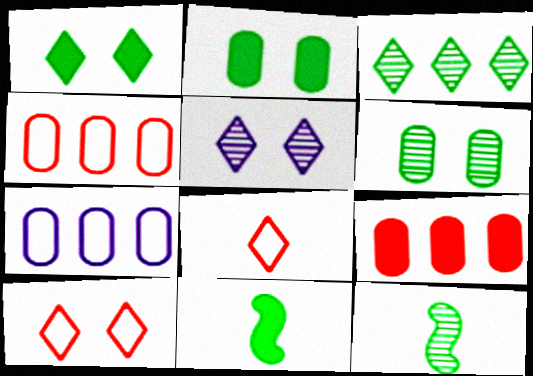[[1, 5, 10], 
[3, 6, 12], 
[4, 5, 11]]